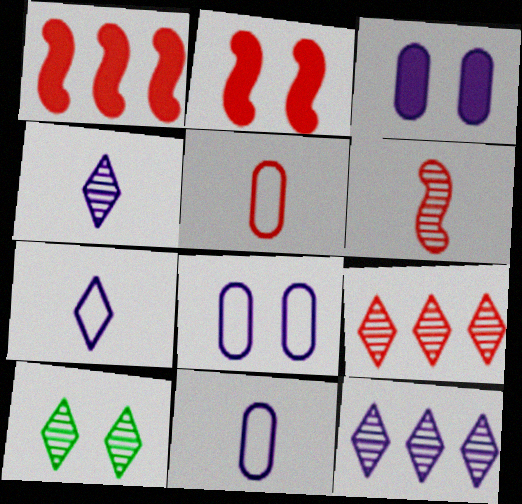[[1, 10, 11], 
[2, 5, 9], 
[2, 8, 10], 
[4, 9, 10]]